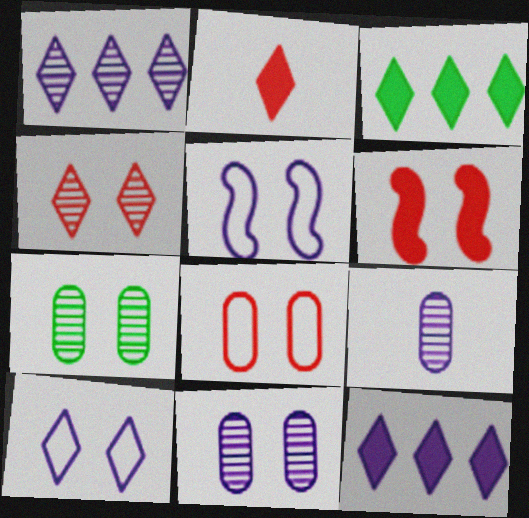[[4, 6, 8], 
[5, 9, 12], 
[6, 7, 10]]